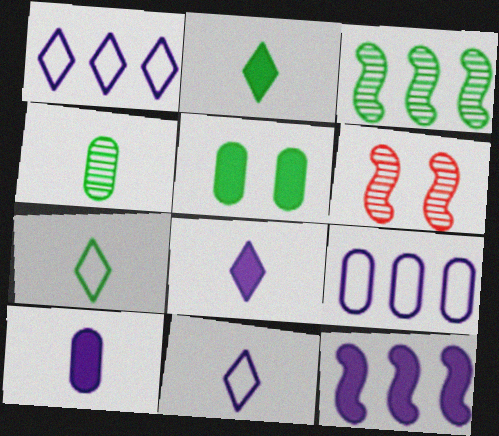[[2, 6, 9], 
[3, 5, 7]]